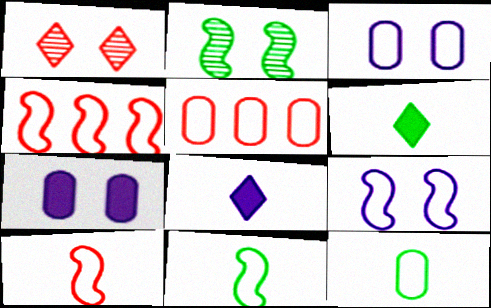[[2, 5, 8], 
[3, 5, 12], 
[4, 9, 11]]